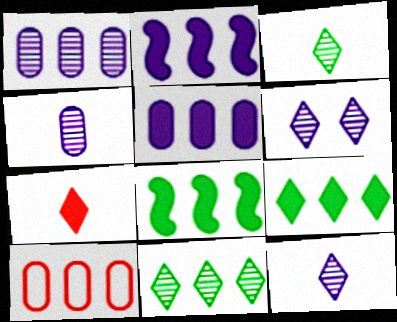[[2, 10, 11]]